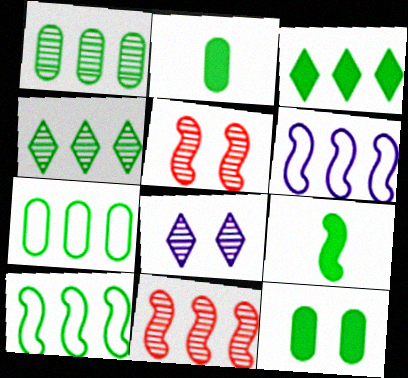[[1, 3, 10], 
[3, 9, 12], 
[5, 6, 9]]